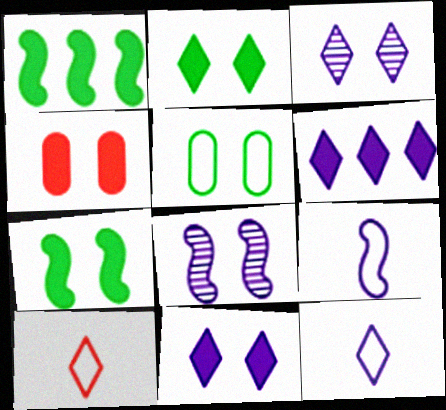[[3, 6, 12], 
[4, 7, 11]]